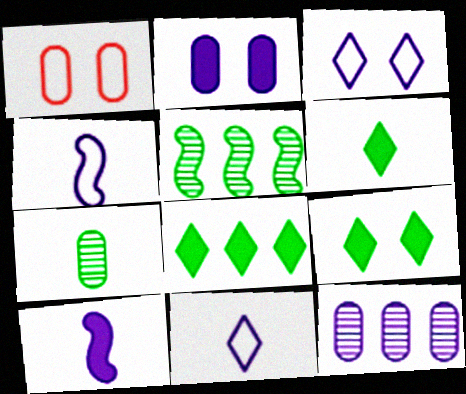[[3, 10, 12], 
[6, 8, 9]]